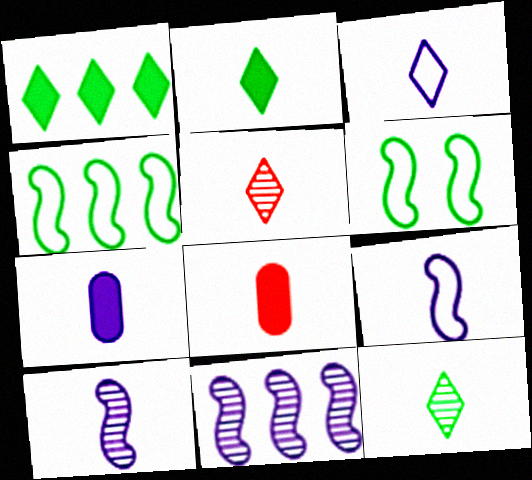[[2, 3, 5], 
[3, 7, 10], 
[8, 9, 12]]